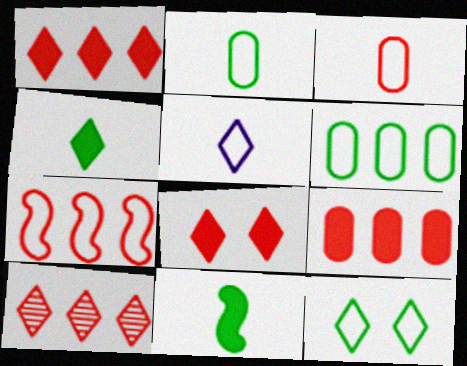[[7, 9, 10]]